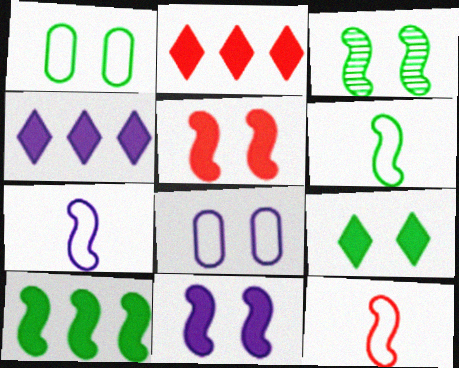[[1, 3, 9], 
[3, 6, 10], 
[6, 7, 12]]